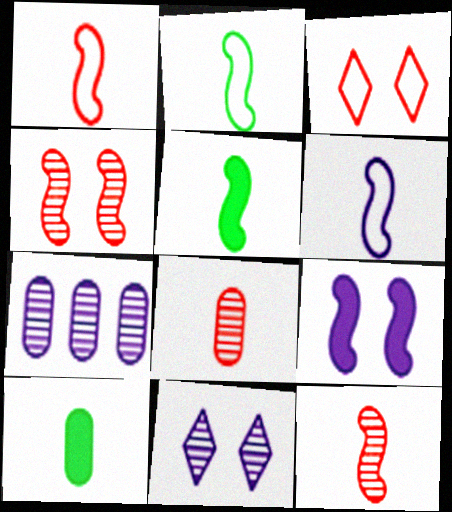[[1, 2, 6], 
[3, 5, 7], 
[5, 6, 12]]